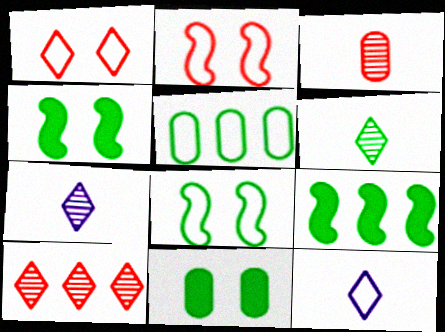[[2, 5, 12], 
[4, 5, 6]]